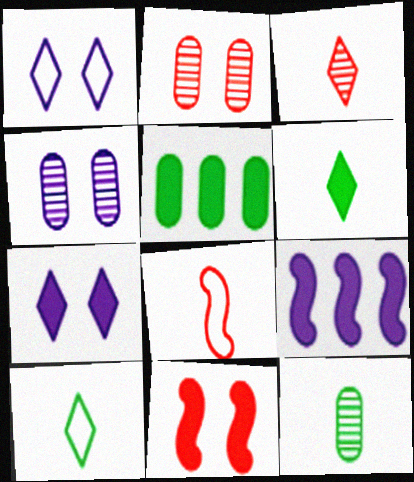[[2, 9, 10]]